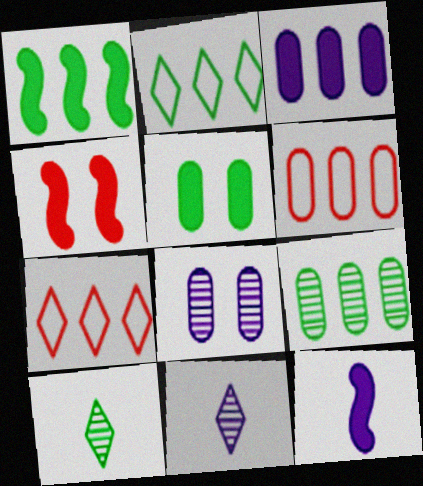[[1, 2, 9], 
[1, 4, 12], 
[3, 6, 9]]